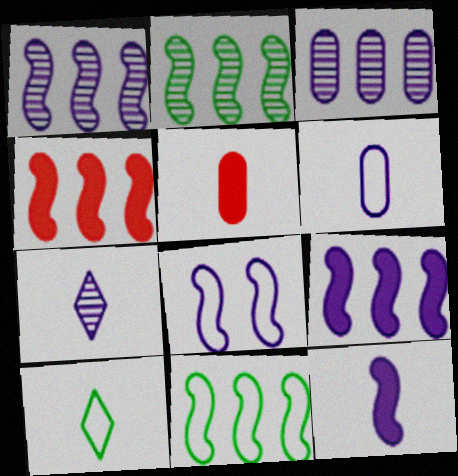[[1, 4, 11], 
[1, 8, 12], 
[6, 7, 12]]